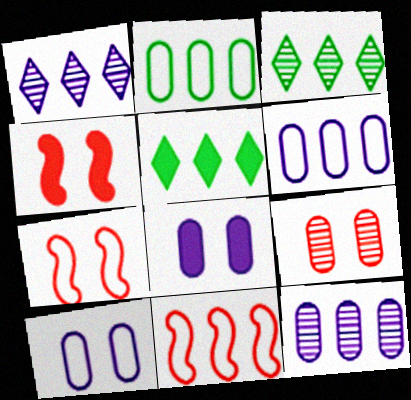[[5, 11, 12]]